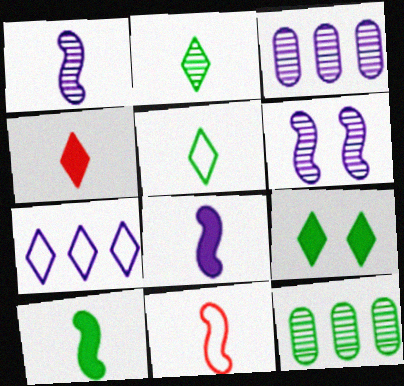[[1, 10, 11], 
[3, 9, 11]]